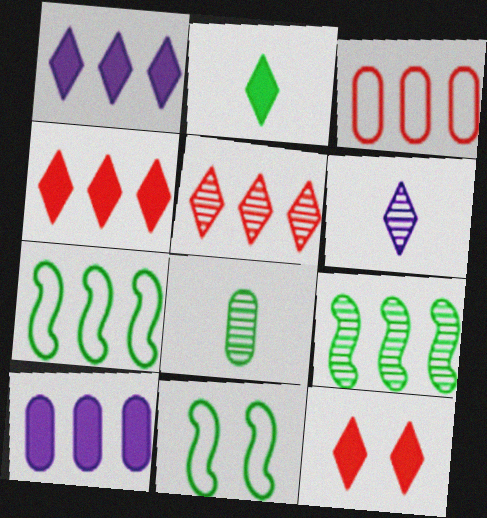[[1, 2, 12], 
[1, 3, 9], 
[5, 7, 10]]